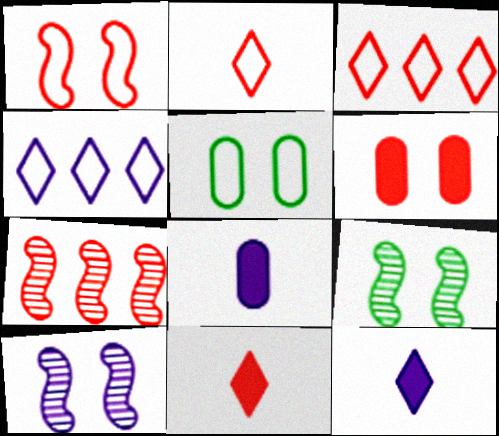[[2, 6, 7], 
[3, 8, 9], 
[4, 8, 10], 
[5, 7, 12]]